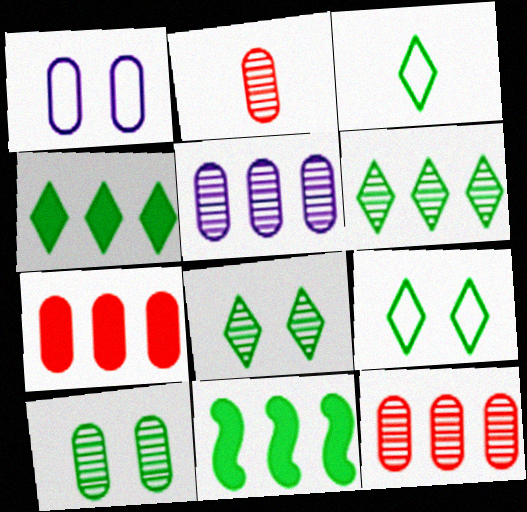[[2, 5, 10], 
[3, 4, 8], 
[3, 10, 11]]